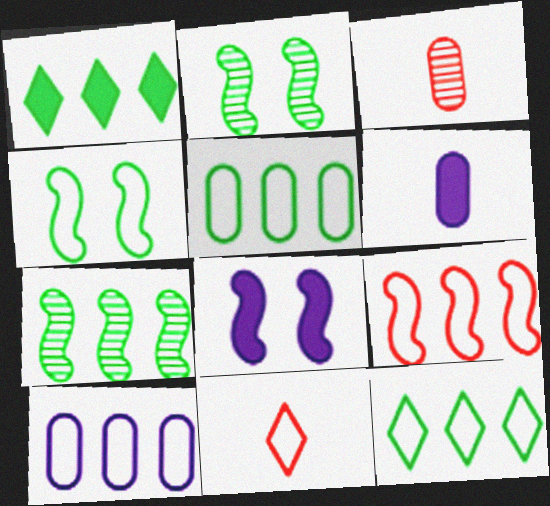[[1, 5, 7], 
[3, 8, 12], 
[4, 10, 11], 
[9, 10, 12]]